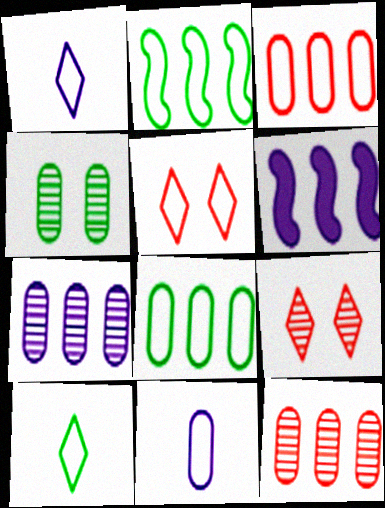[[2, 5, 11]]